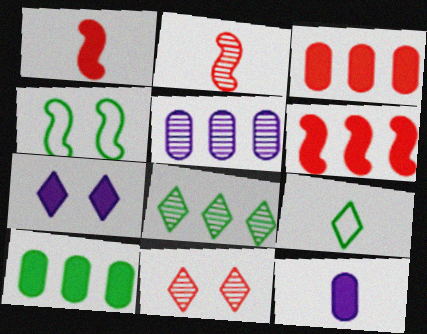[[1, 7, 10], 
[2, 9, 12]]